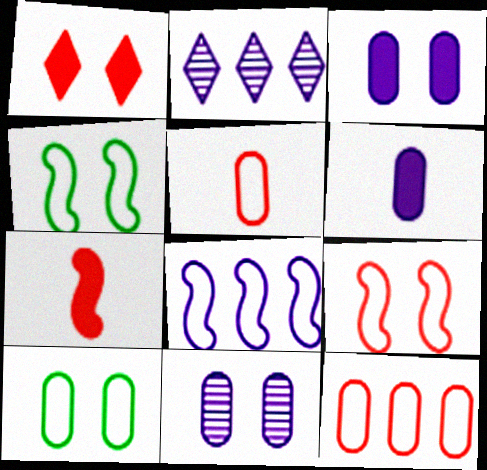[[1, 4, 11], 
[2, 7, 10]]